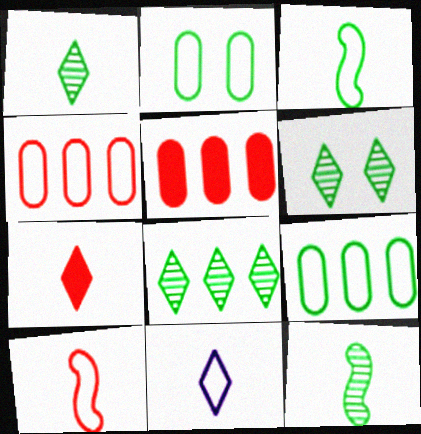[[1, 6, 8], 
[1, 7, 11]]